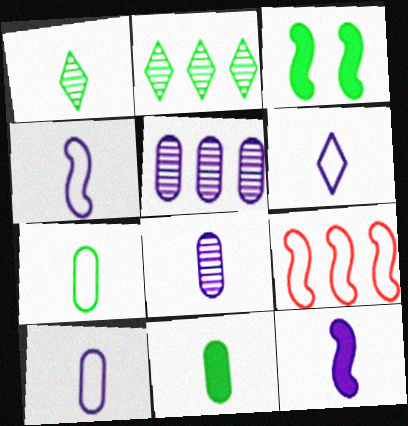[[2, 3, 7], 
[4, 6, 10], 
[6, 8, 12]]